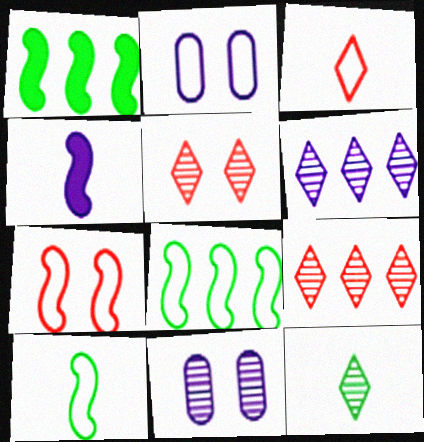[[1, 3, 11], 
[2, 3, 8], 
[2, 4, 6], 
[5, 6, 12]]